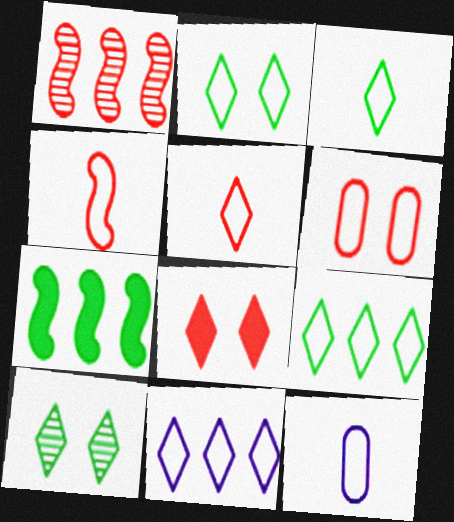[[2, 3, 9], 
[2, 5, 11], 
[3, 4, 12]]